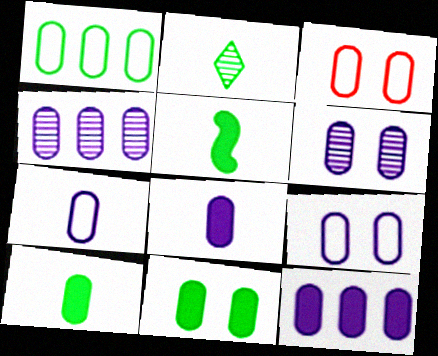[[1, 3, 7], 
[3, 4, 10], 
[3, 6, 11], 
[4, 8, 9], 
[6, 7, 12]]